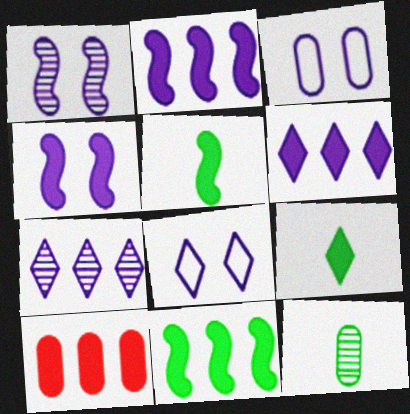[[3, 10, 12], 
[4, 9, 10], 
[6, 10, 11]]